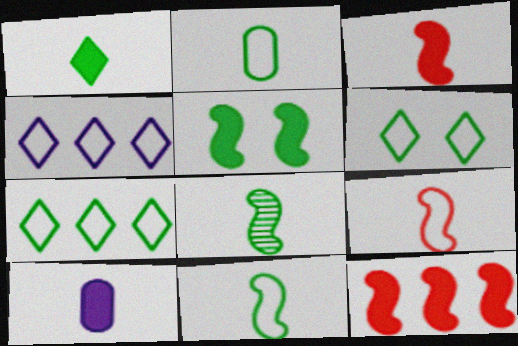[[1, 2, 8], 
[1, 3, 10]]